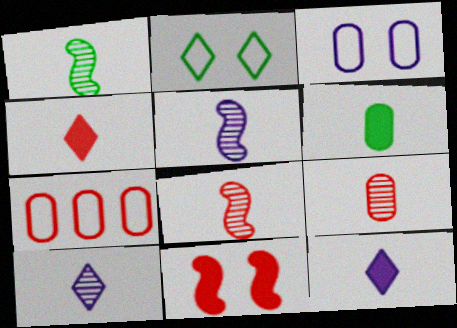[[1, 5, 8], 
[1, 9, 10]]